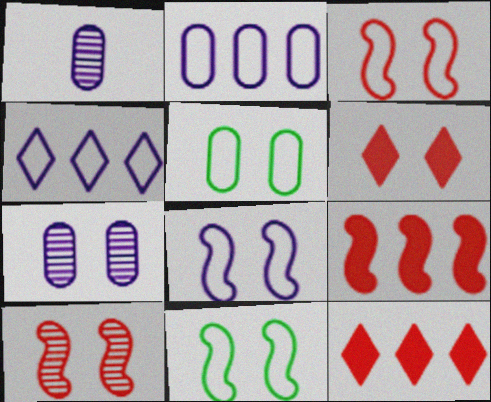[[1, 11, 12], 
[3, 8, 11], 
[6, 7, 11]]